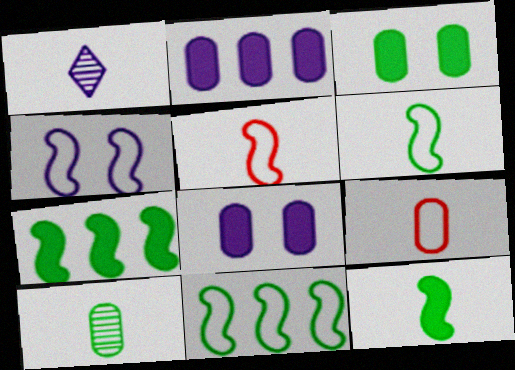[[1, 2, 4], 
[1, 9, 12], 
[4, 5, 11]]